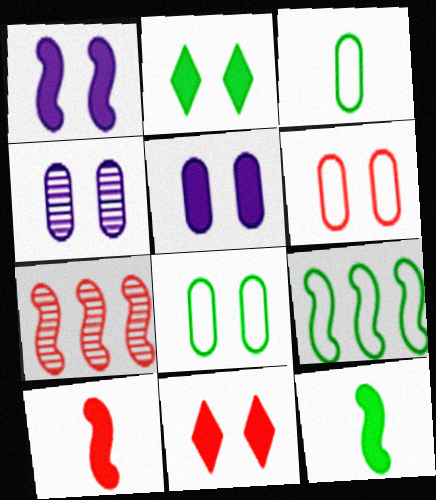[]